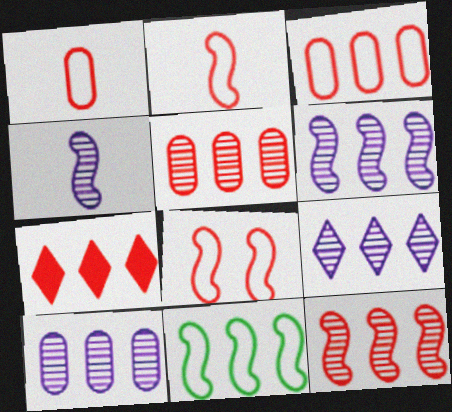[[3, 7, 12], 
[6, 9, 10], 
[7, 10, 11]]